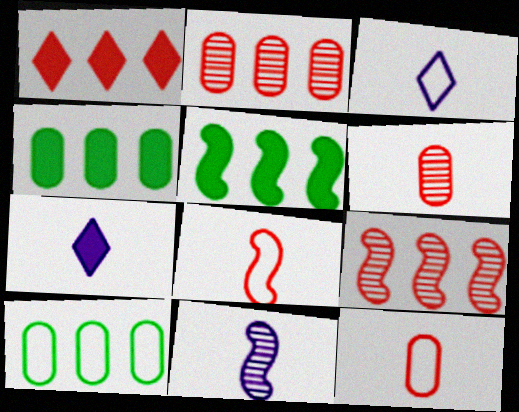[]